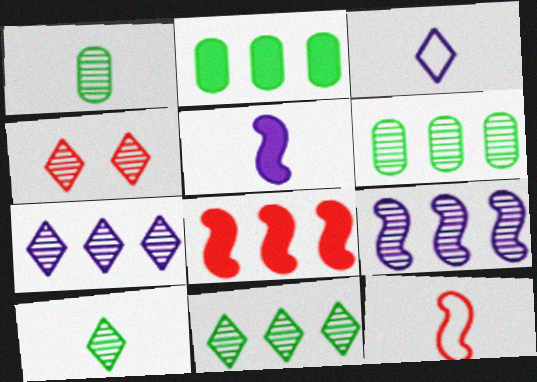[[1, 4, 9], 
[4, 7, 10]]